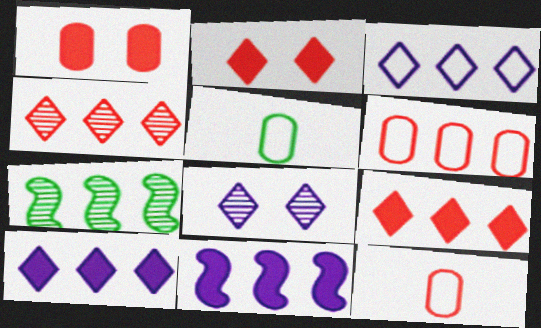[[6, 7, 10]]